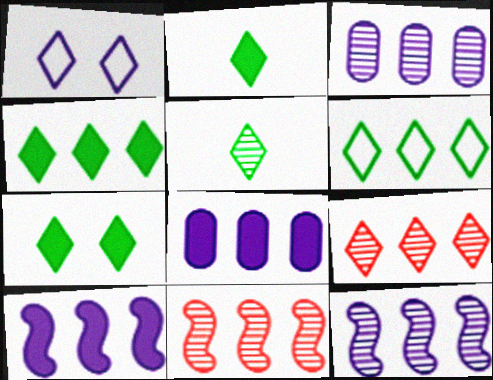[[1, 2, 9], 
[2, 4, 7], 
[5, 6, 7], 
[6, 8, 11]]